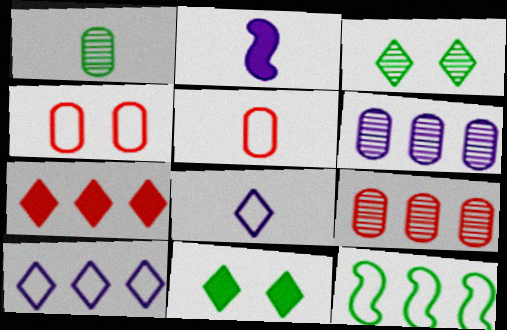[[1, 11, 12], 
[3, 7, 8], 
[4, 8, 12], 
[6, 7, 12]]